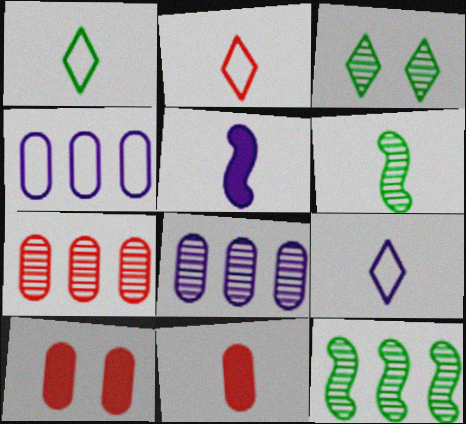[[1, 2, 9], 
[6, 9, 11], 
[9, 10, 12]]